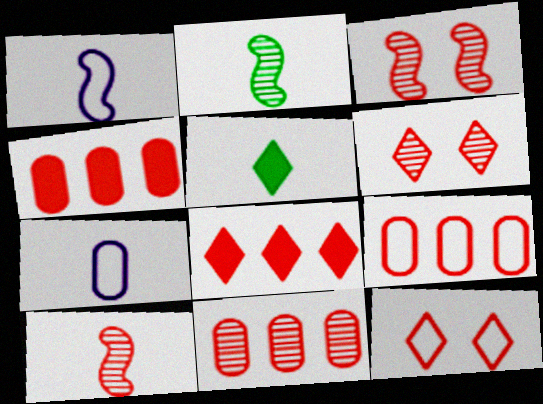[[4, 9, 11], 
[4, 10, 12], 
[5, 7, 10], 
[6, 10, 11]]